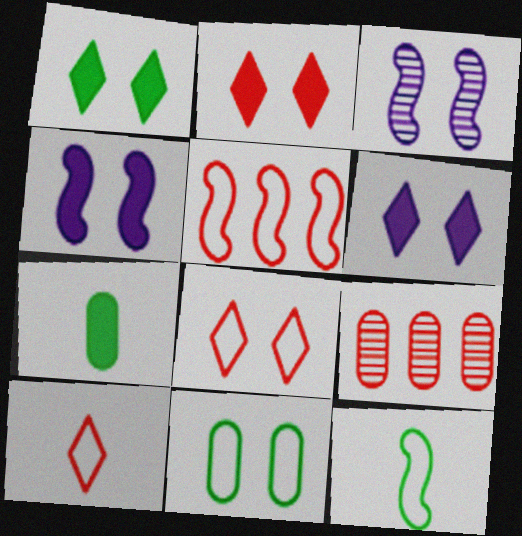[[1, 2, 6], 
[2, 3, 11], 
[6, 9, 12]]